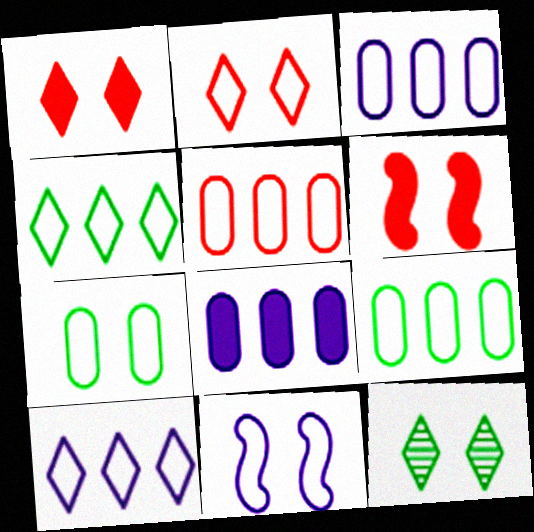[[2, 7, 11], 
[3, 5, 9]]